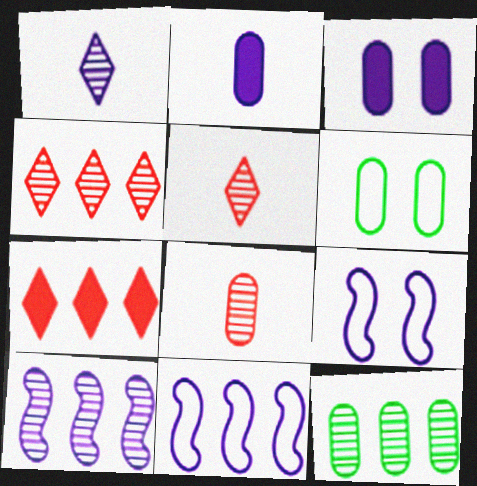[[1, 3, 11], 
[4, 10, 12], 
[7, 11, 12]]